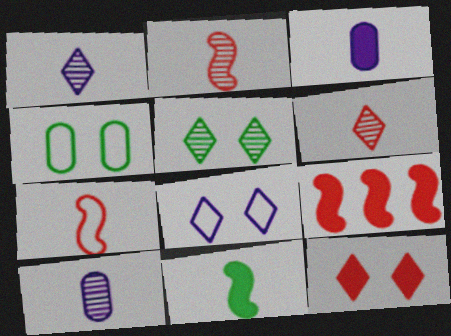[[1, 4, 9], 
[5, 8, 12]]